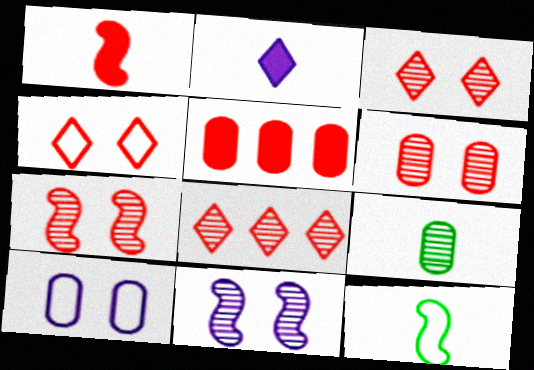[[3, 6, 7], 
[5, 9, 10], 
[8, 9, 11]]